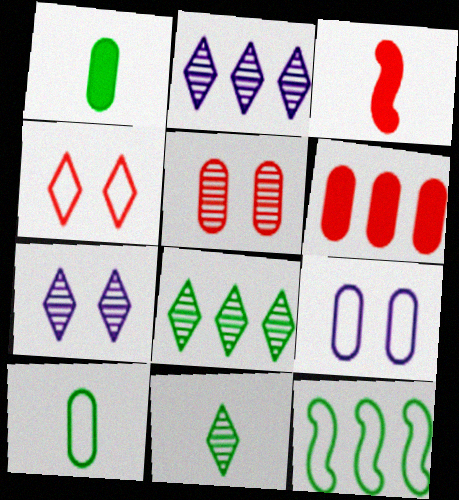[[2, 6, 12], 
[3, 8, 9]]